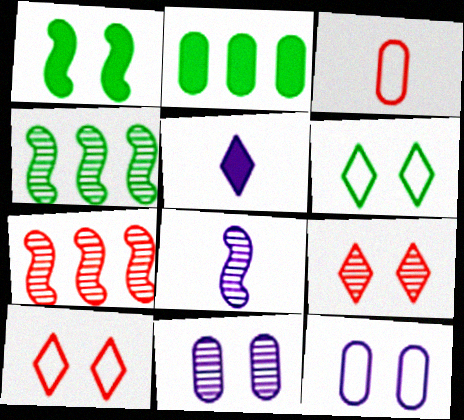[[1, 9, 12], 
[1, 10, 11], 
[2, 3, 11], 
[2, 8, 10]]